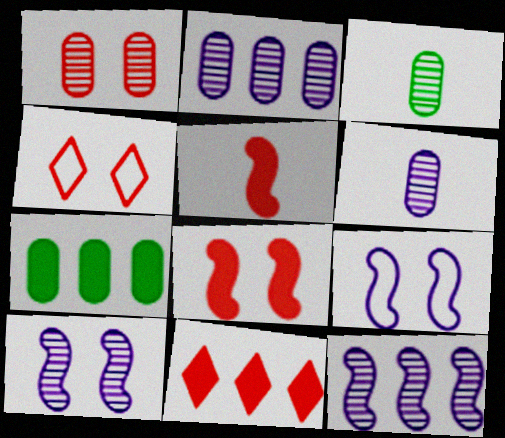[[1, 2, 3], 
[1, 4, 8], 
[3, 9, 11]]